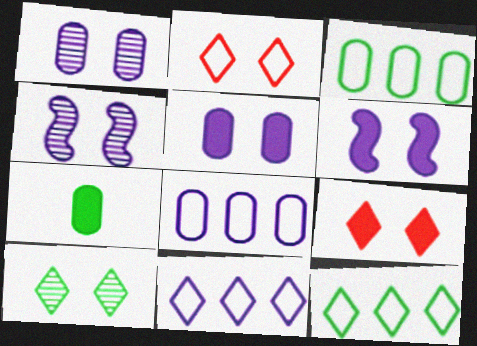[]